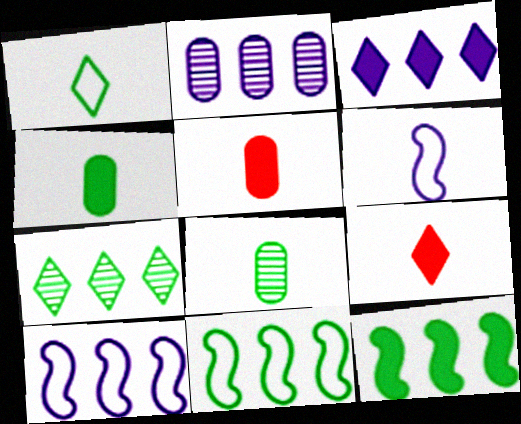[[2, 3, 10], 
[6, 8, 9]]